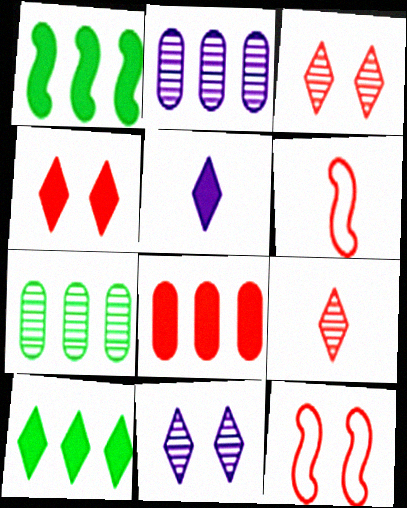[[3, 6, 8], 
[4, 5, 10], 
[5, 7, 12], 
[8, 9, 12]]